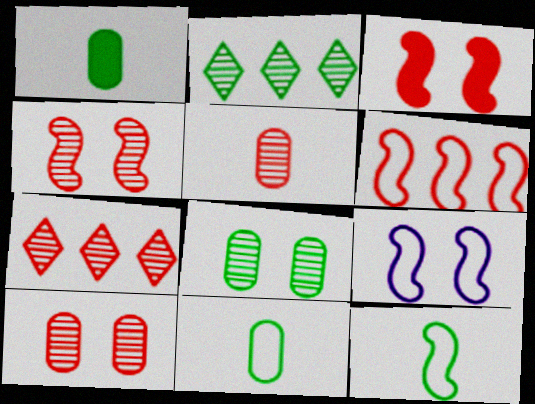[[1, 7, 9], 
[4, 5, 7], 
[6, 9, 12]]